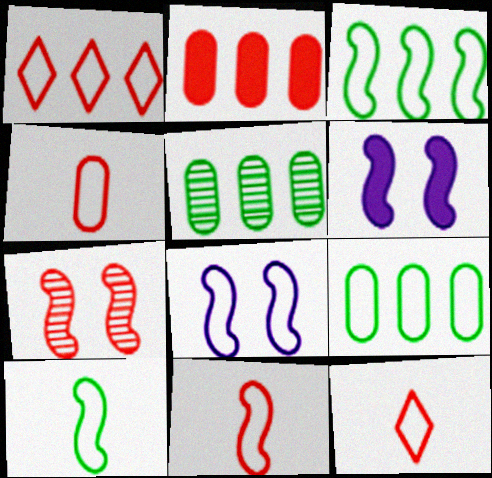[[2, 7, 12], 
[3, 8, 11], 
[4, 11, 12], 
[5, 6, 12], 
[8, 9, 12]]